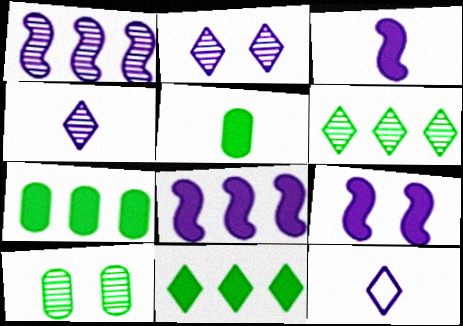[[3, 8, 9]]